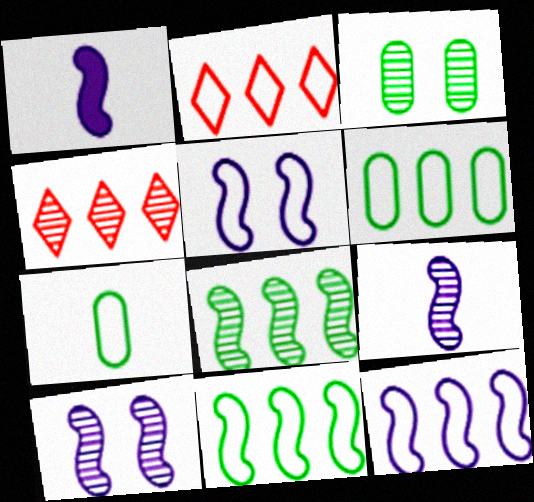[[1, 2, 3], 
[1, 10, 12], 
[2, 5, 7], 
[2, 6, 12], 
[3, 4, 9]]